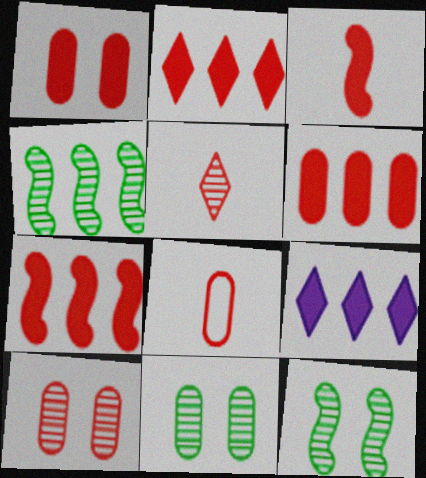[[1, 2, 3], 
[2, 6, 7], 
[3, 5, 8], 
[6, 8, 10], 
[8, 9, 12]]